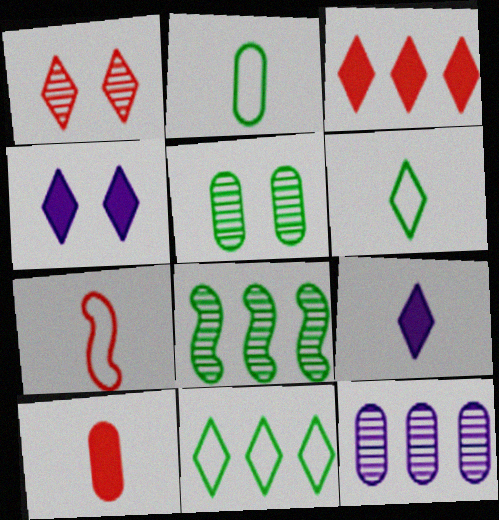[[1, 9, 11]]